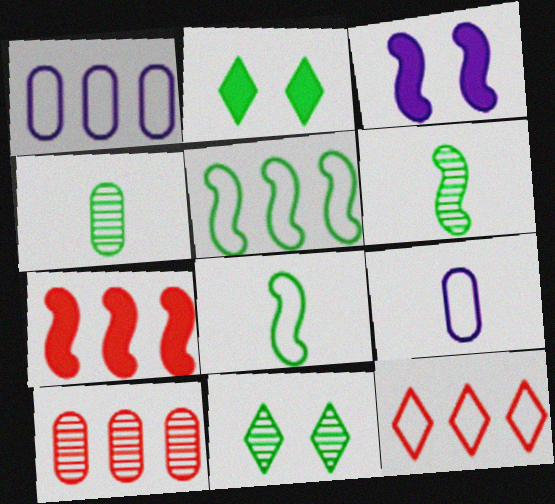[[1, 5, 12], 
[2, 4, 5], 
[3, 4, 12], 
[7, 9, 11], 
[7, 10, 12]]